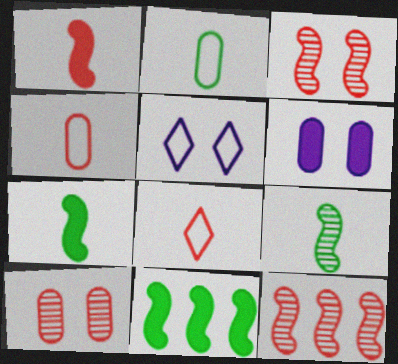[]